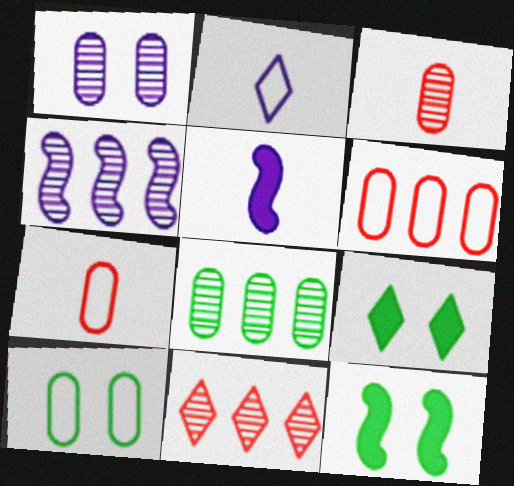[[1, 3, 8], 
[2, 9, 11], 
[4, 7, 9], 
[4, 8, 11], 
[5, 10, 11]]